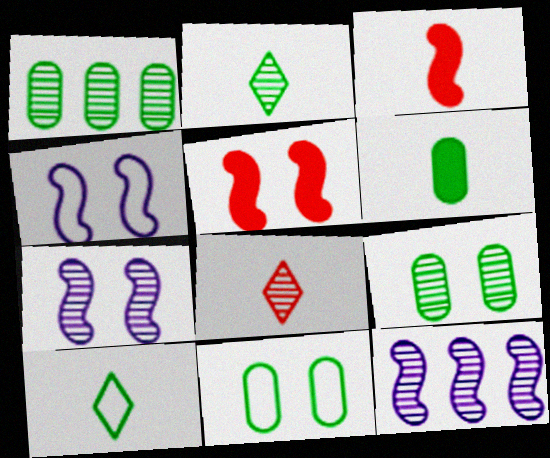[[1, 6, 11], 
[1, 7, 8], 
[8, 9, 12]]